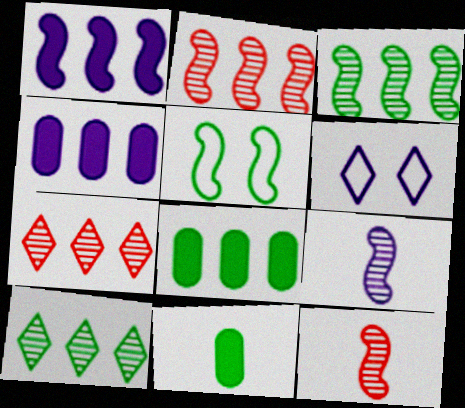[[1, 5, 12], 
[2, 6, 11], 
[4, 6, 9], 
[5, 10, 11], 
[6, 8, 12]]